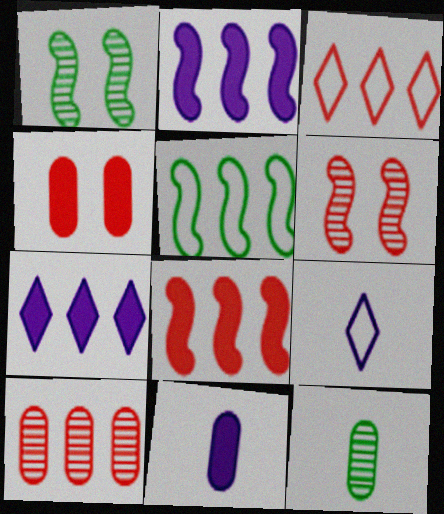[[1, 3, 11], 
[3, 8, 10], 
[5, 7, 10]]